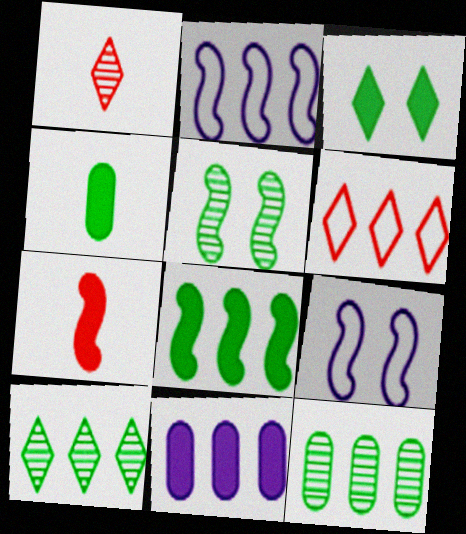[[2, 5, 7], 
[3, 4, 8], 
[3, 7, 11]]